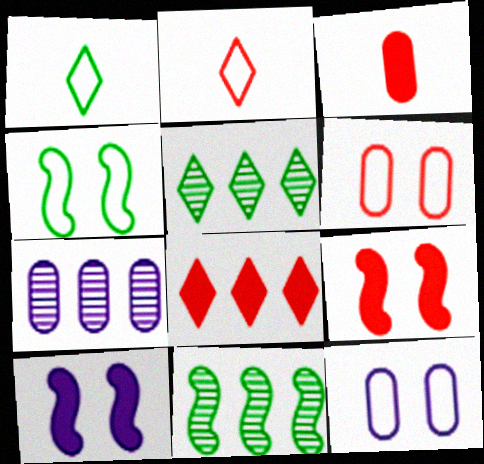[[1, 7, 9], 
[3, 8, 9]]